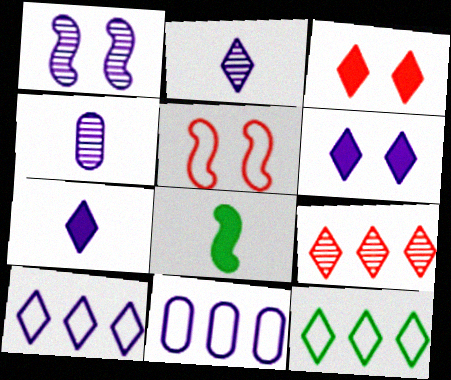[[1, 7, 11], 
[2, 3, 12], 
[2, 6, 10]]